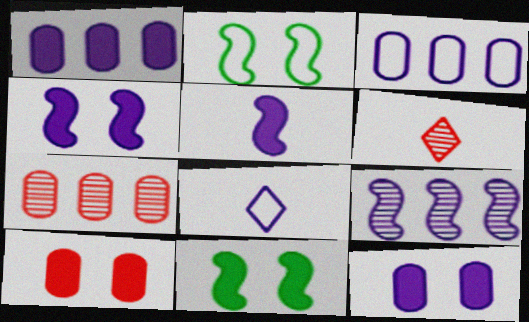[[1, 2, 6], 
[3, 6, 11], 
[7, 8, 11], 
[8, 9, 12]]